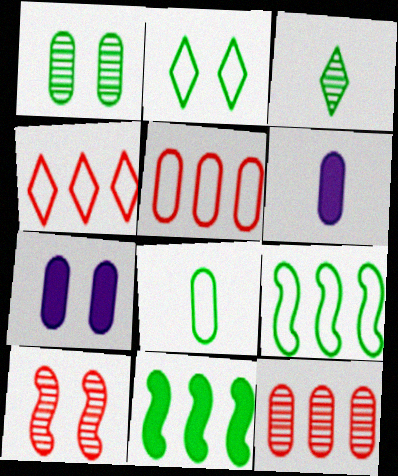[[1, 5, 6], 
[2, 7, 10], 
[2, 8, 9], 
[7, 8, 12]]